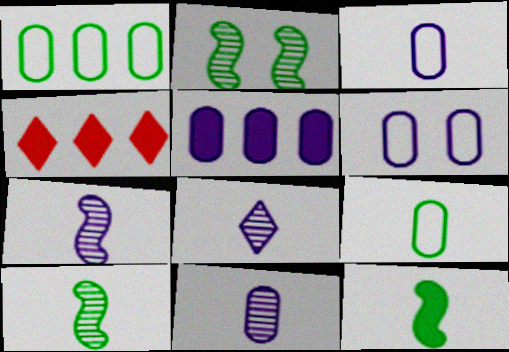[[2, 3, 4], 
[4, 6, 10], 
[5, 6, 11], 
[7, 8, 11]]